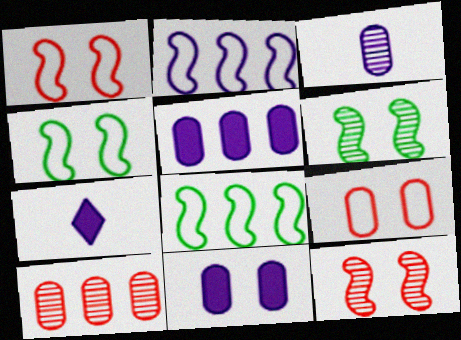[[4, 7, 10]]